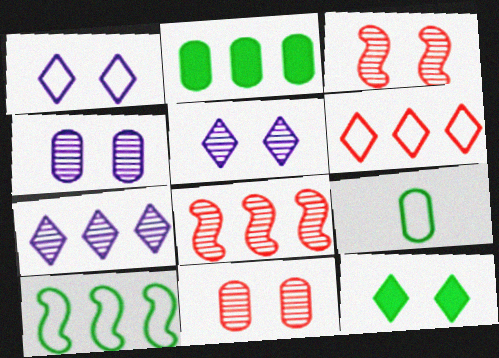[]